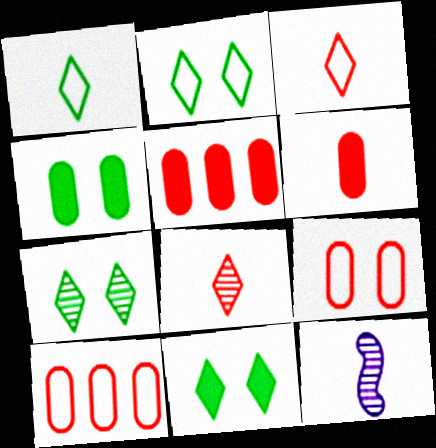[[1, 6, 12], 
[2, 5, 12], 
[2, 7, 11], 
[10, 11, 12]]